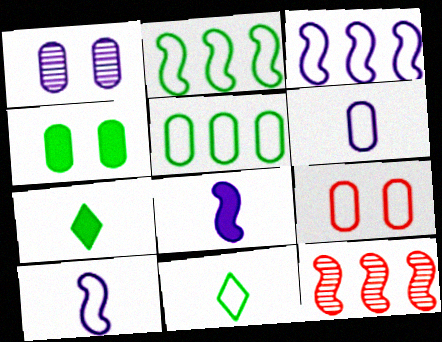[[1, 4, 9], 
[3, 9, 11], 
[5, 6, 9]]